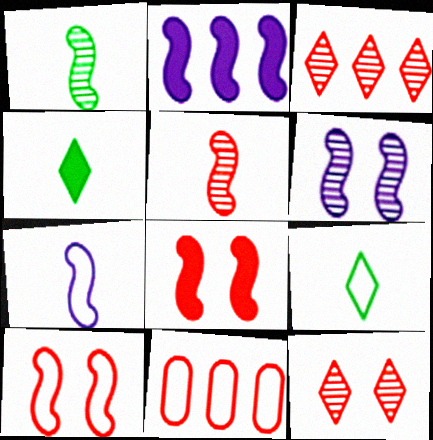[[1, 2, 10], 
[2, 6, 7], 
[4, 6, 11]]